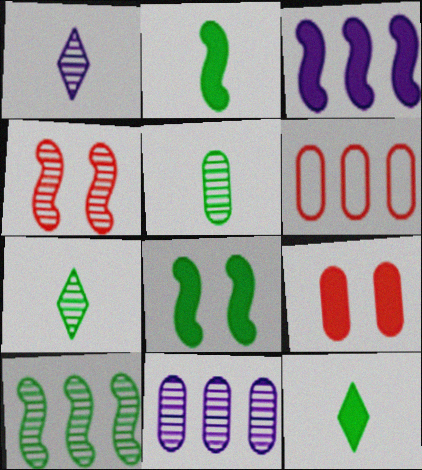[[1, 6, 8], 
[3, 9, 12], 
[4, 7, 11]]